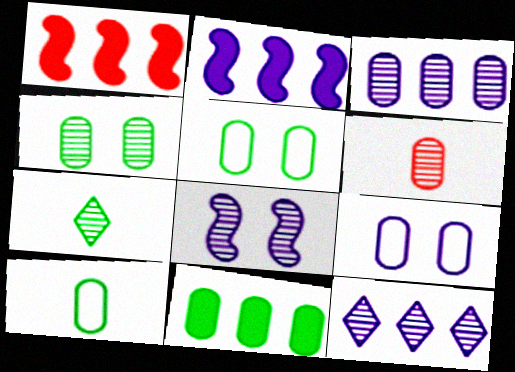[[1, 7, 9], 
[3, 4, 6], 
[4, 10, 11], 
[6, 9, 11]]